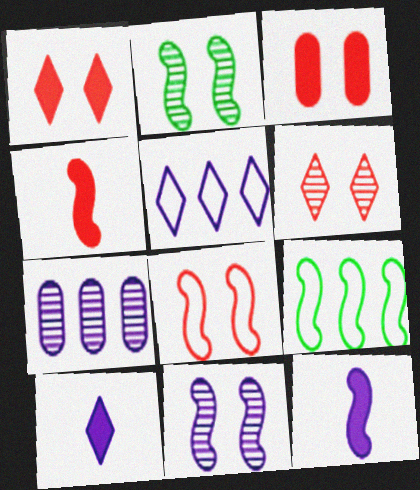[[3, 6, 8], 
[4, 9, 11]]